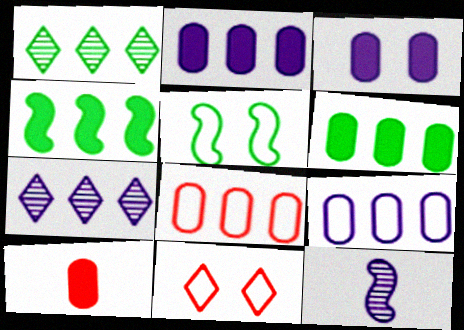[[3, 6, 10], 
[4, 7, 8], 
[5, 7, 10], 
[6, 11, 12]]